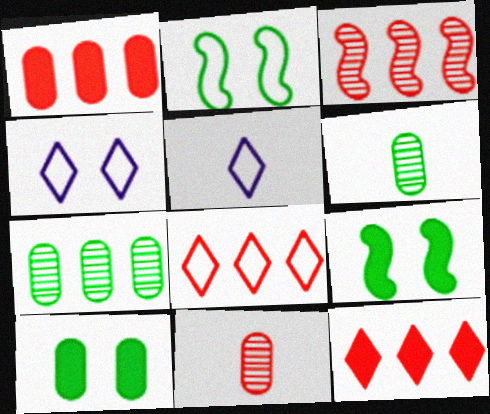[[1, 3, 8], 
[3, 5, 10]]